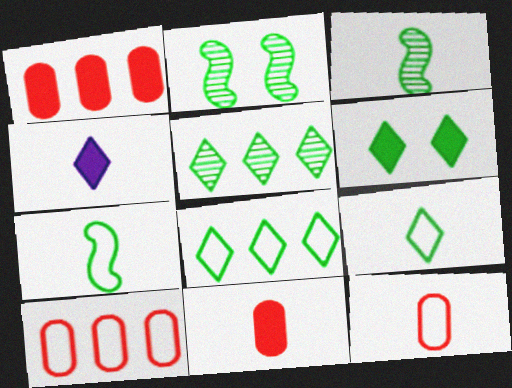[[2, 4, 10], 
[3, 4, 12], 
[5, 6, 9]]